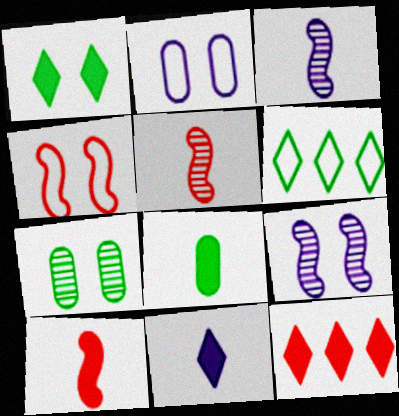[[1, 11, 12], 
[8, 10, 11]]